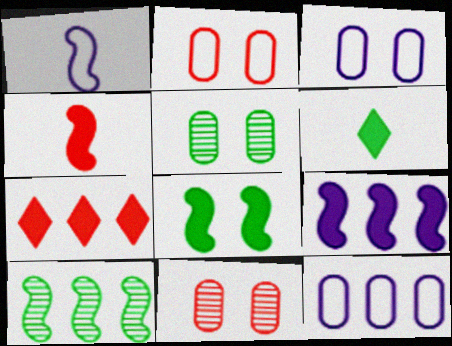[[1, 5, 7], 
[4, 8, 9], 
[7, 10, 12]]